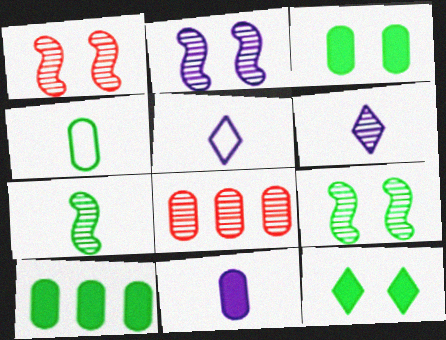[[1, 2, 9], 
[1, 5, 10], 
[6, 8, 9]]